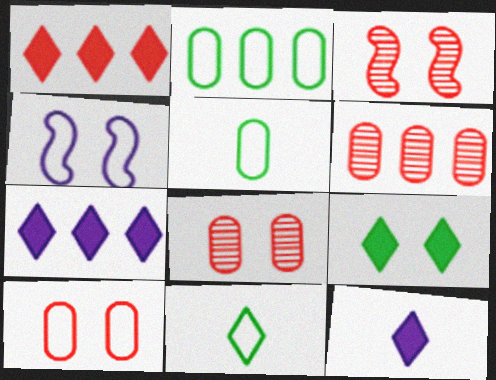[[1, 9, 12], 
[2, 3, 12], 
[3, 5, 7], 
[4, 8, 9]]